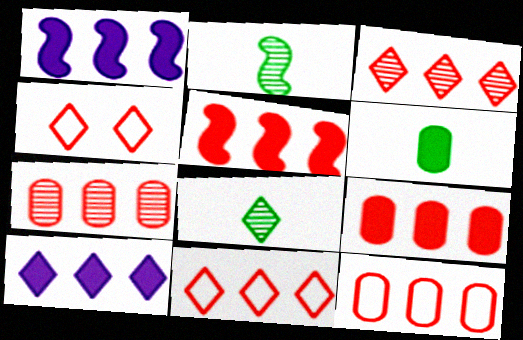[[3, 5, 12], 
[4, 8, 10], 
[5, 7, 11], 
[7, 9, 12]]